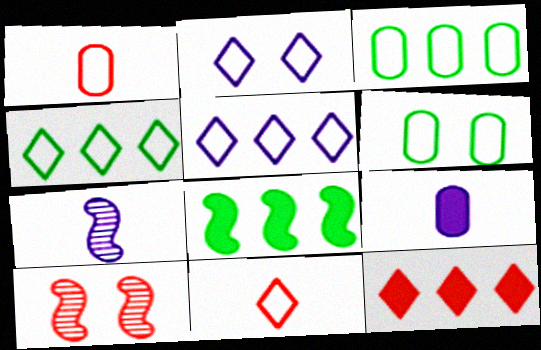[[1, 10, 12], 
[2, 4, 11], 
[4, 9, 10], 
[6, 7, 12]]